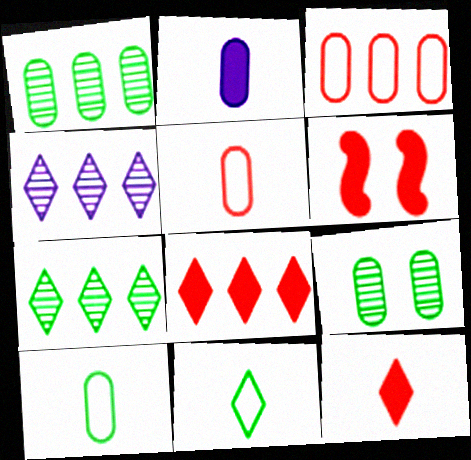[[2, 3, 9], 
[4, 6, 10]]